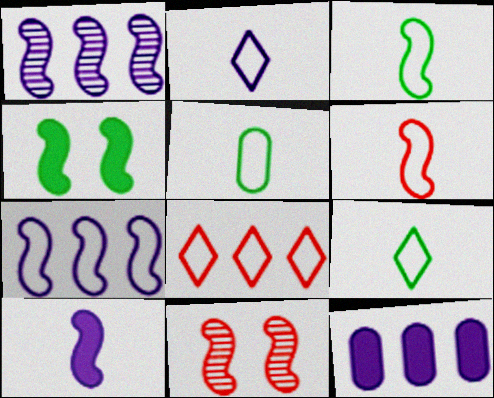[[1, 4, 6], 
[2, 5, 6], 
[3, 5, 9], 
[9, 11, 12]]